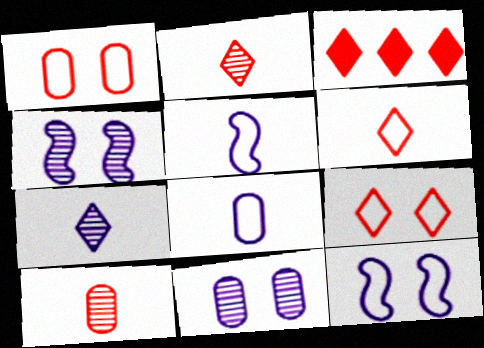[[2, 3, 9]]